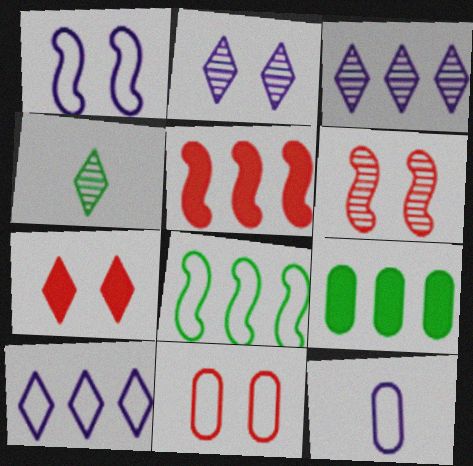[[1, 10, 12], 
[4, 7, 10], 
[6, 7, 11]]